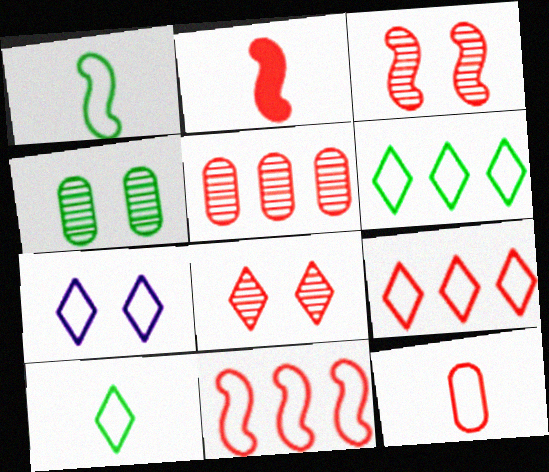[[2, 3, 11], 
[7, 9, 10]]